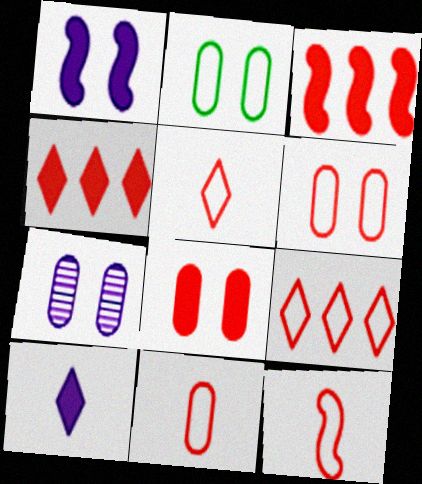[[2, 7, 8], 
[5, 11, 12], 
[6, 9, 12]]